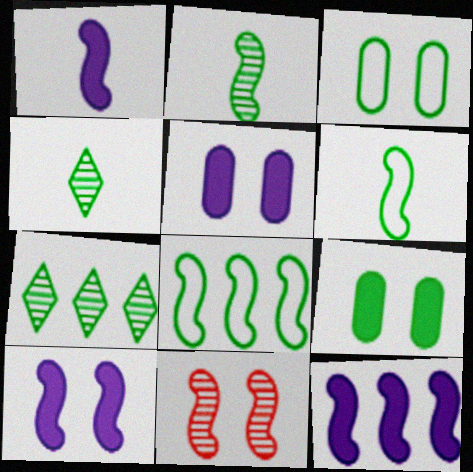[[1, 8, 11], 
[1, 10, 12], 
[4, 8, 9], 
[6, 7, 9], 
[6, 11, 12]]